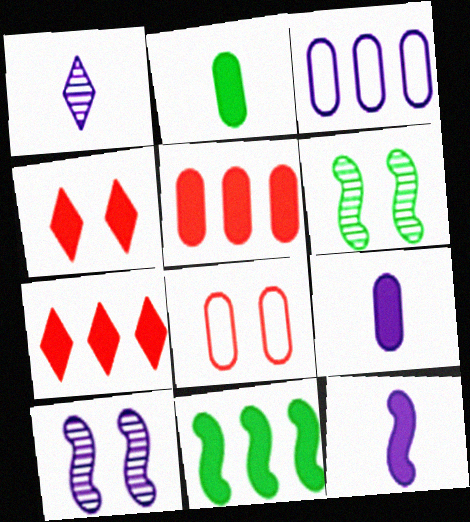[[1, 8, 11], 
[4, 9, 11]]